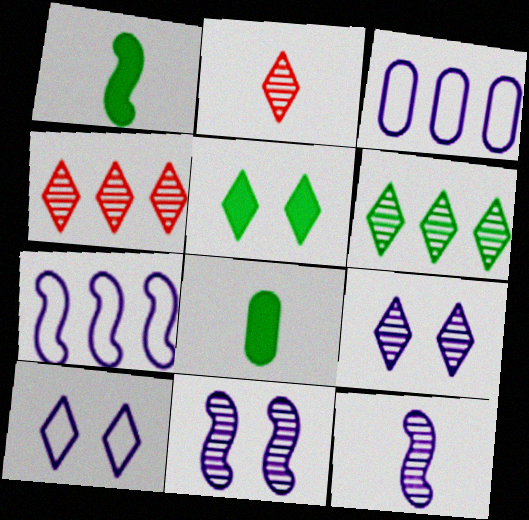[[2, 6, 9]]